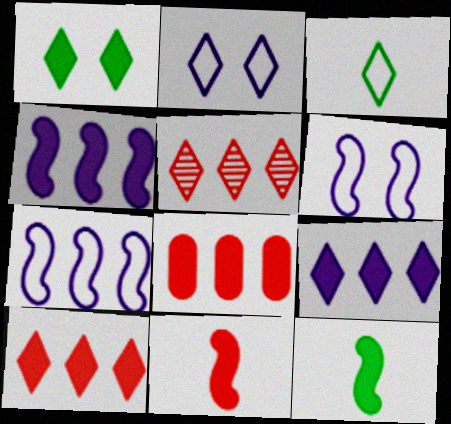[]